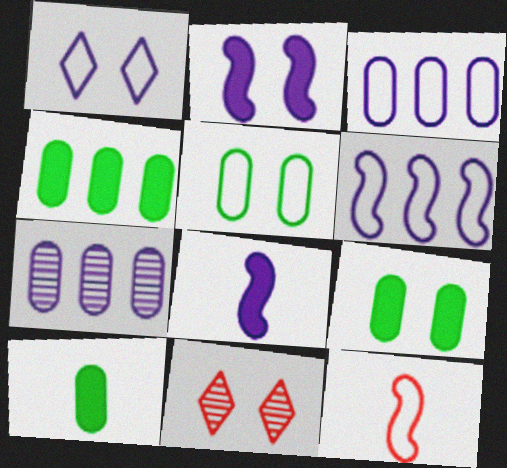[[1, 7, 8], 
[2, 5, 11], 
[4, 9, 10], 
[6, 10, 11]]